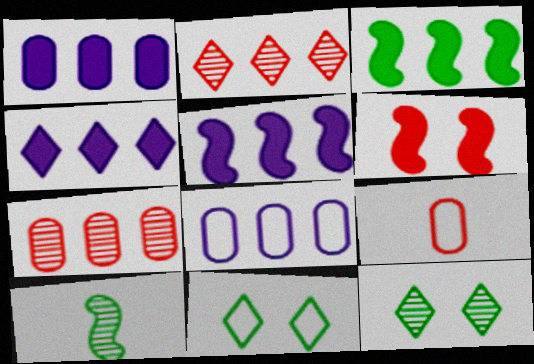[[1, 4, 5], 
[2, 3, 8], 
[2, 6, 9], 
[5, 9, 12]]